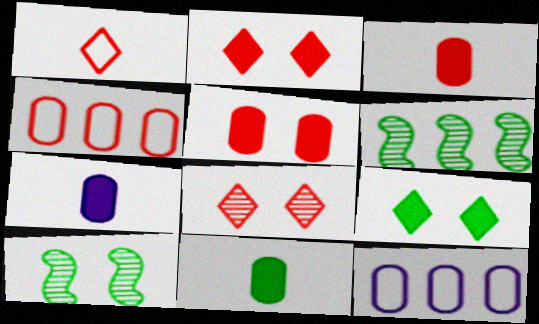[[3, 7, 11]]